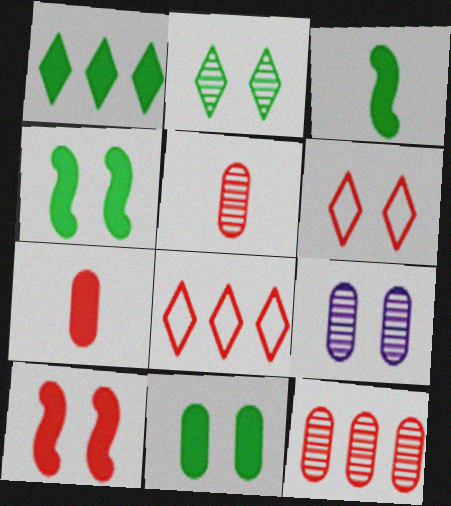[[1, 3, 11], 
[3, 8, 9], 
[4, 6, 9], 
[5, 8, 10]]